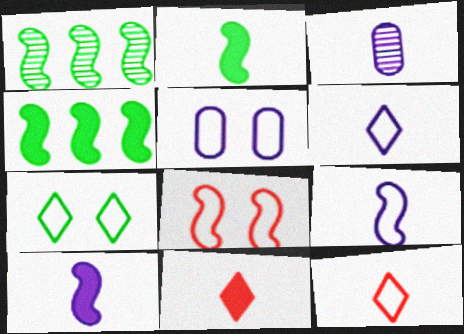[[1, 5, 11], 
[1, 8, 10], 
[2, 3, 12], 
[3, 6, 10], 
[5, 7, 8]]